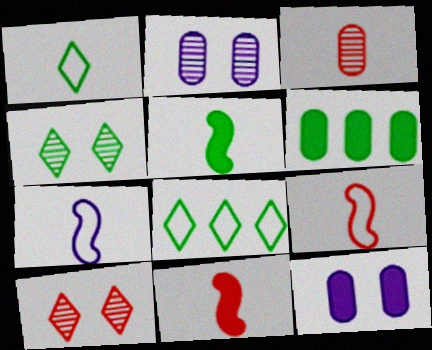[[2, 8, 11], 
[6, 7, 10]]